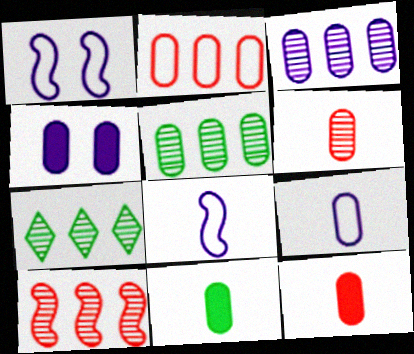[[1, 7, 12], 
[3, 4, 9], 
[3, 7, 10], 
[6, 9, 11]]